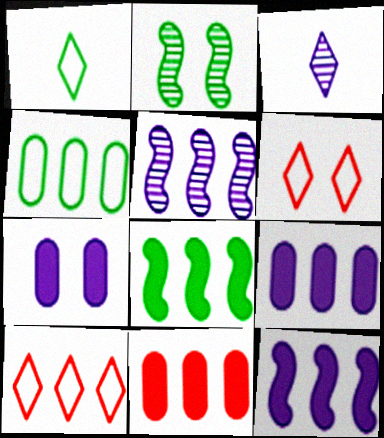[[2, 6, 7]]